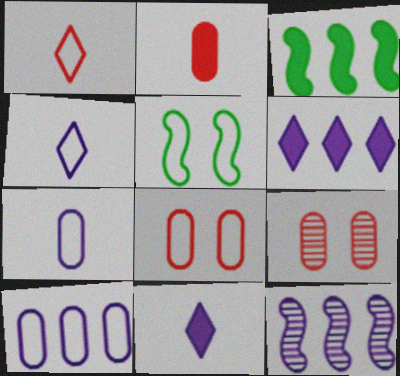[[1, 5, 10], 
[3, 4, 9], 
[6, 10, 12]]